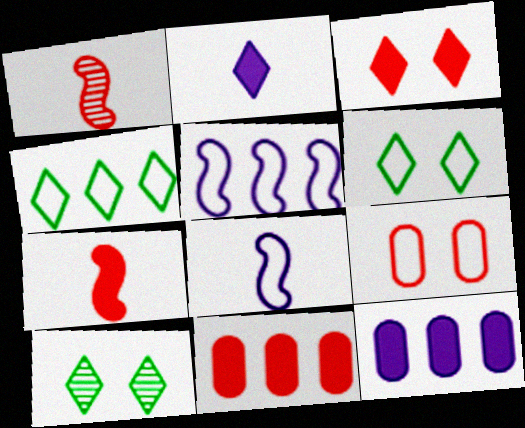[[1, 6, 12], 
[3, 7, 11], 
[4, 8, 9], 
[8, 10, 11]]